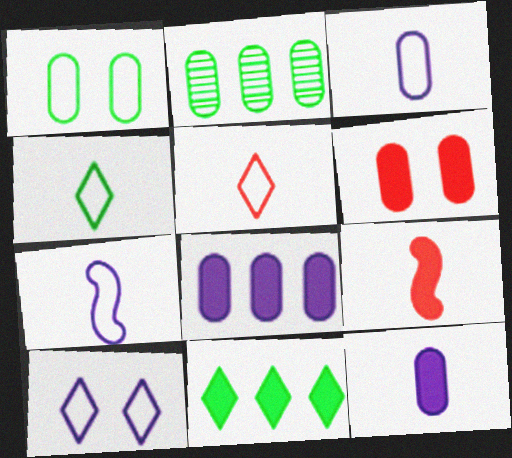[[2, 3, 6], 
[2, 9, 10]]